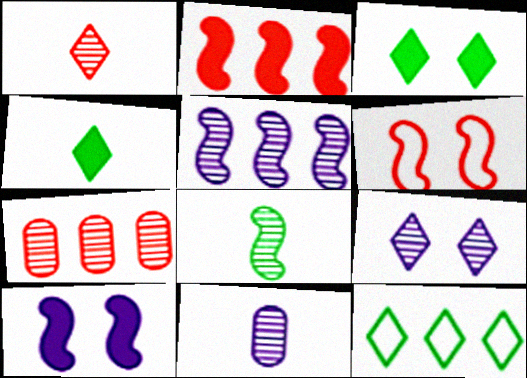[[1, 8, 11], 
[5, 9, 11], 
[7, 8, 9]]